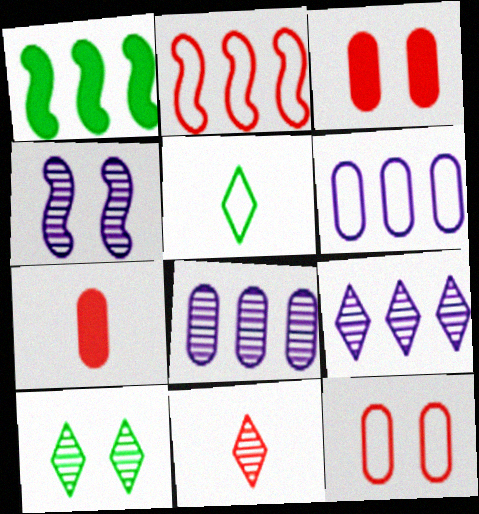[[2, 3, 11], 
[9, 10, 11]]